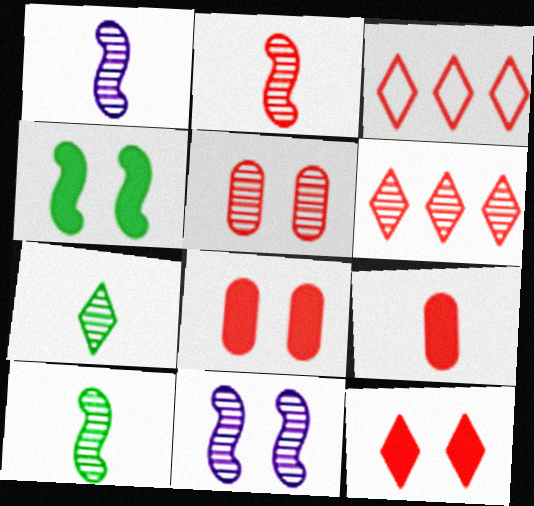[[1, 2, 10], 
[2, 3, 8], 
[2, 5, 6]]